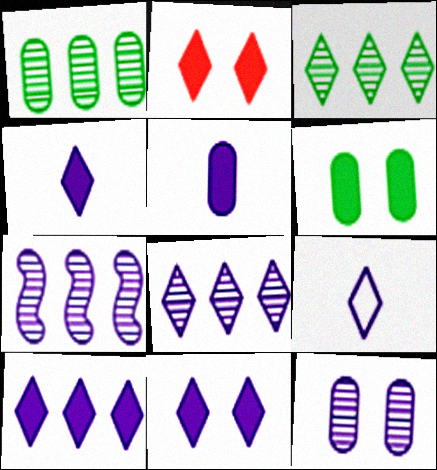[[2, 3, 9], 
[4, 10, 11], 
[8, 9, 11]]